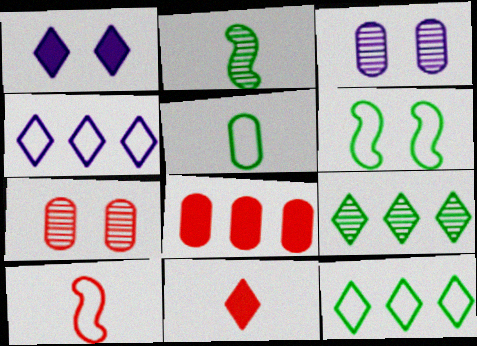[[1, 6, 7], 
[3, 5, 8], 
[5, 6, 12]]